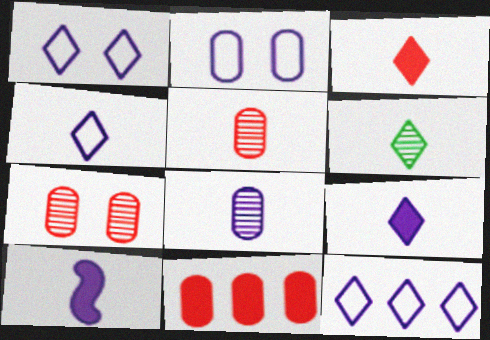[[1, 4, 12], 
[3, 4, 6], 
[4, 8, 10]]